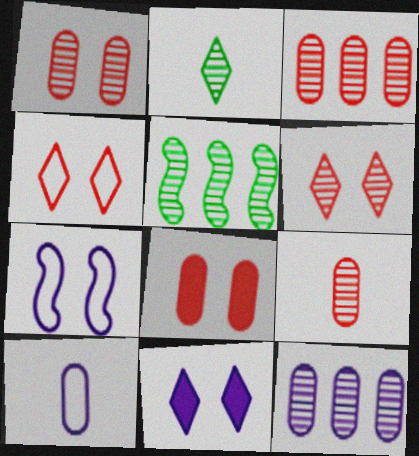[[1, 3, 9]]